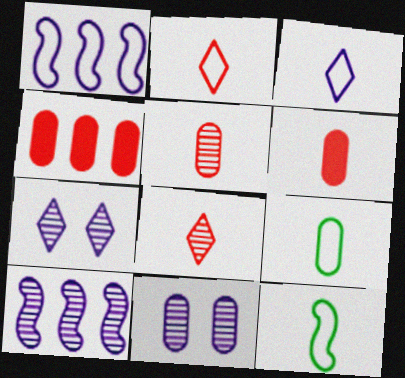[[4, 7, 12], 
[4, 9, 11]]